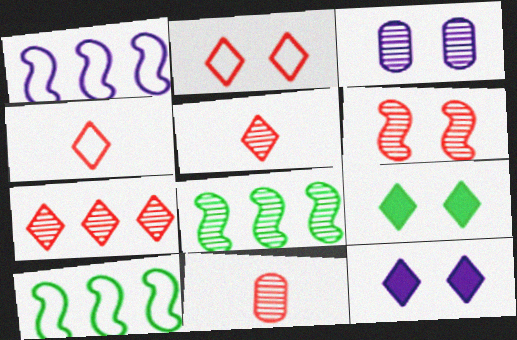[[1, 9, 11], 
[3, 5, 8], 
[6, 7, 11], 
[10, 11, 12]]